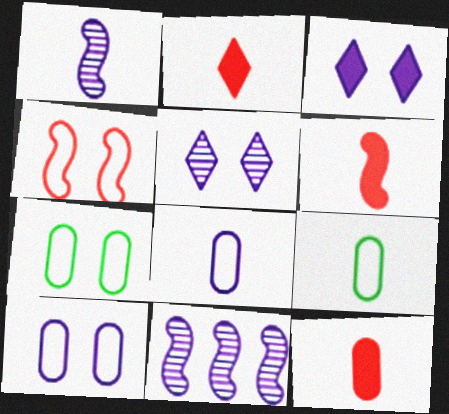[[1, 2, 9], 
[2, 6, 12], 
[2, 7, 11], 
[3, 8, 11]]